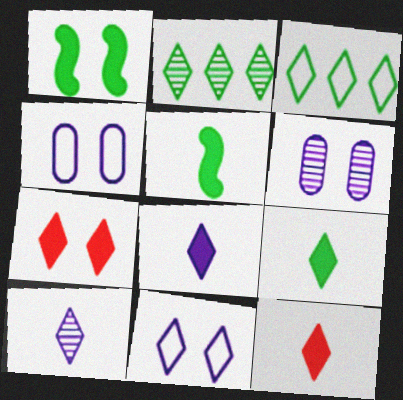[[2, 11, 12], 
[3, 7, 10], 
[8, 9, 12]]